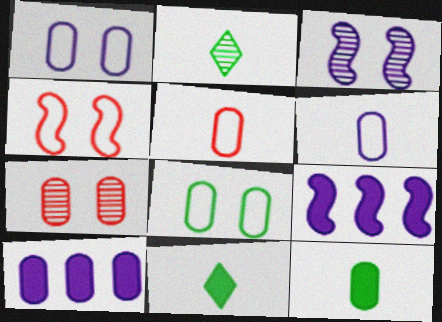[[2, 4, 10]]